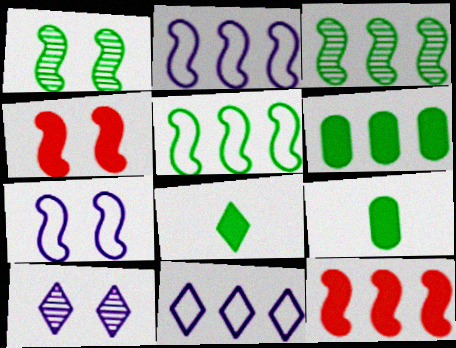[[1, 4, 7], 
[2, 3, 12]]